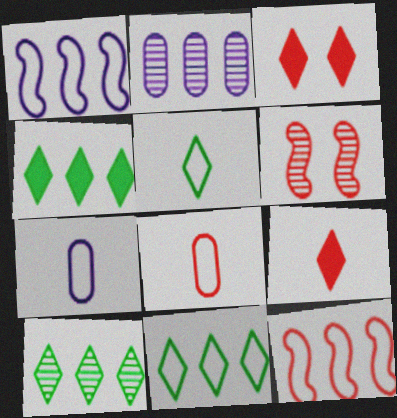[[2, 4, 12], 
[4, 6, 7], 
[4, 10, 11]]